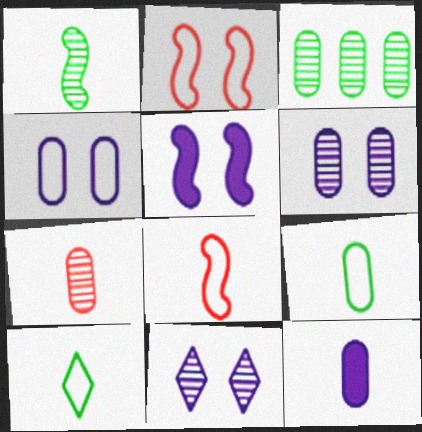[[3, 6, 7], 
[4, 5, 11], 
[7, 9, 12]]